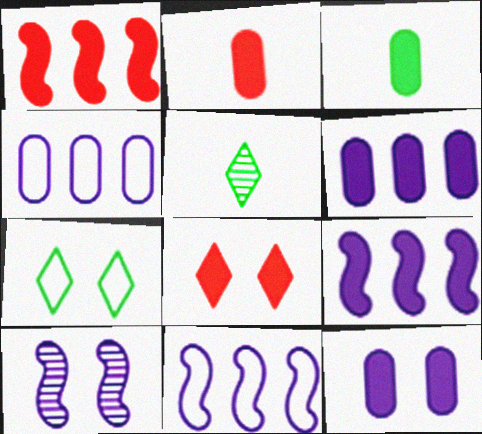[[1, 2, 8], 
[3, 8, 9]]